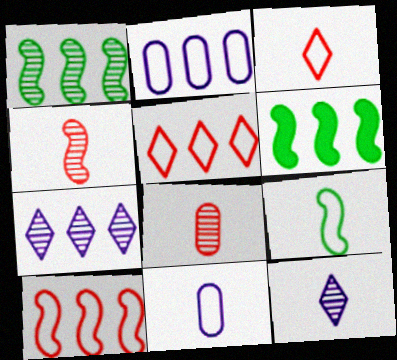[[3, 9, 11]]